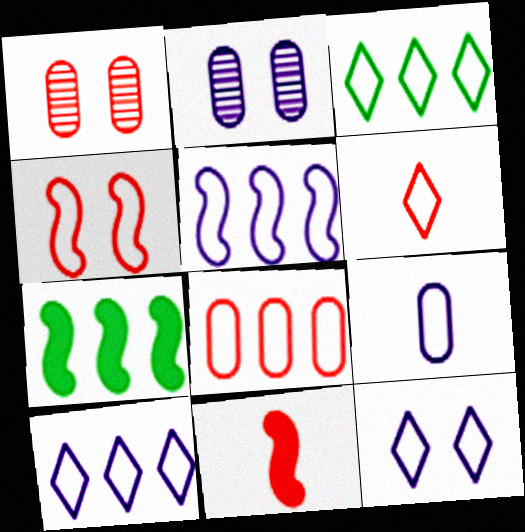[[2, 3, 11], 
[2, 6, 7], 
[3, 4, 9], 
[3, 5, 8], 
[3, 6, 12], 
[4, 6, 8], 
[5, 9, 12]]